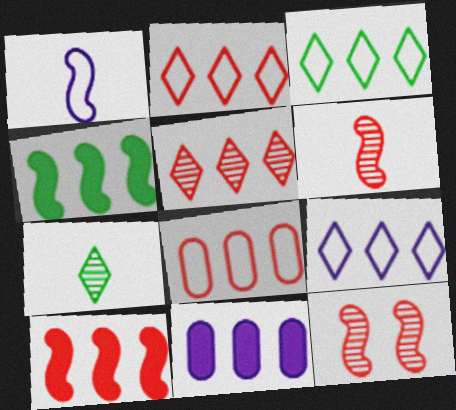[[1, 4, 12], 
[2, 3, 9], 
[5, 8, 10]]